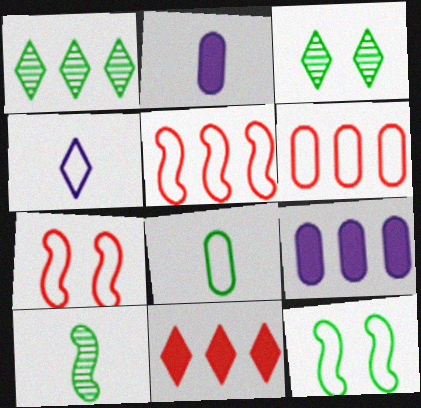[[1, 2, 7], 
[1, 5, 9], 
[2, 3, 5], 
[3, 4, 11], 
[4, 6, 12]]